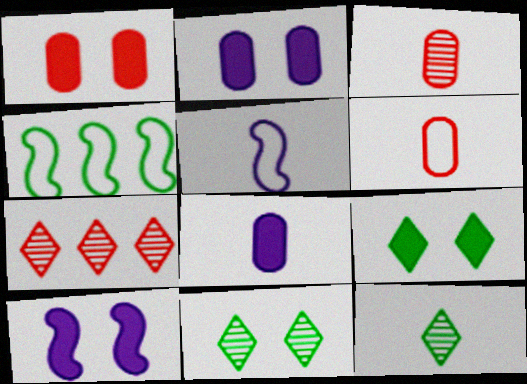[[1, 9, 10]]